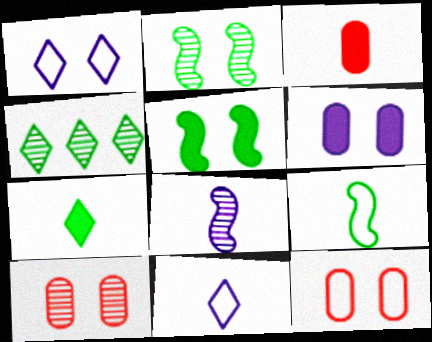[[1, 5, 10], 
[4, 8, 10]]